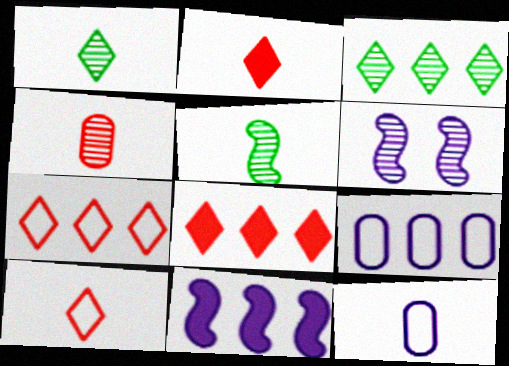[[2, 5, 12], 
[3, 4, 6]]